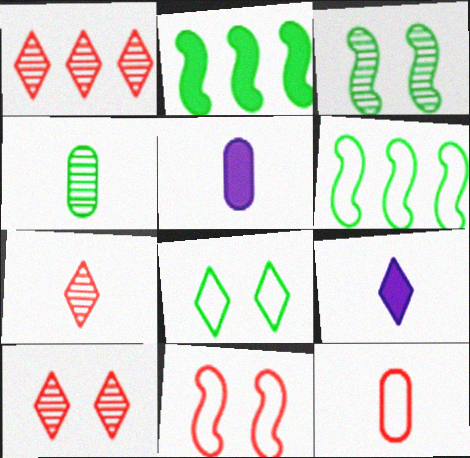[[1, 7, 10], 
[1, 8, 9], 
[2, 4, 8], 
[4, 5, 12], 
[5, 6, 10]]